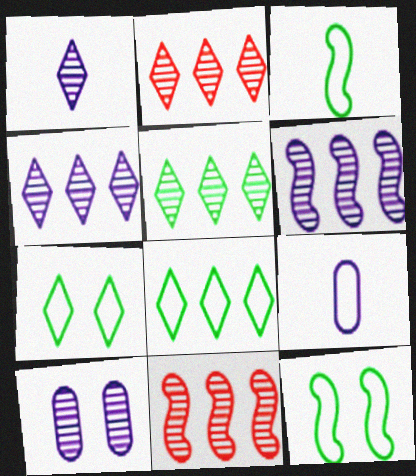[[1, 6, 10], 
[2, 4, 5]]